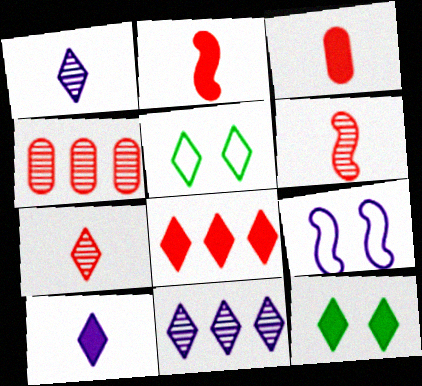[[1, 5, 8], 
[8, 10, 12]]